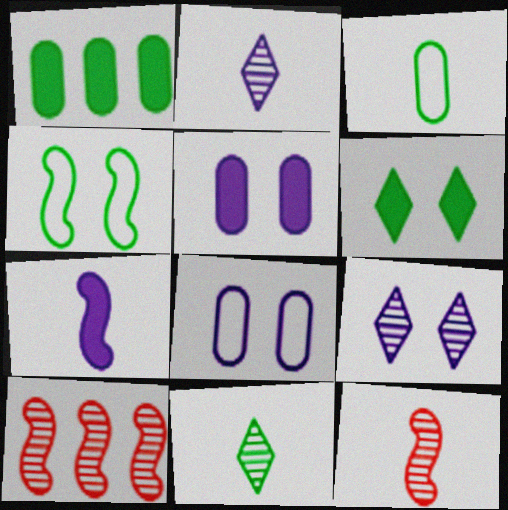[[1, 4, 11], 
[4, 7, 10]]